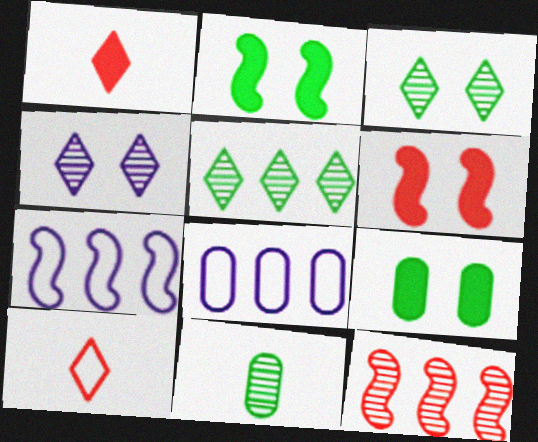[[4, 11, 12]]